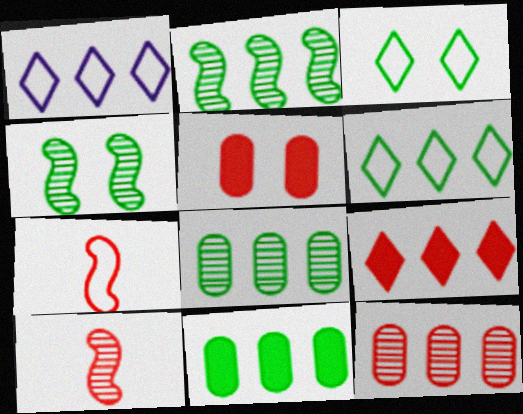[[2, 6, 11]]